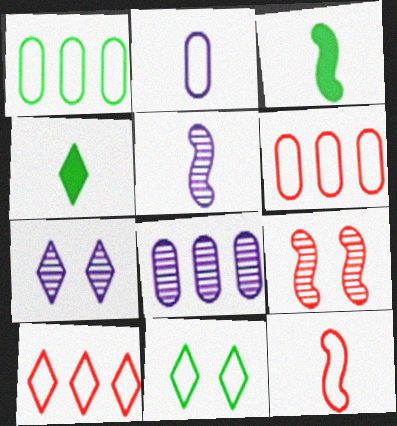[[3, 5, 12], 
[3, 6, 7], 
[4, 7, 10], 
[5, 7, 8]]